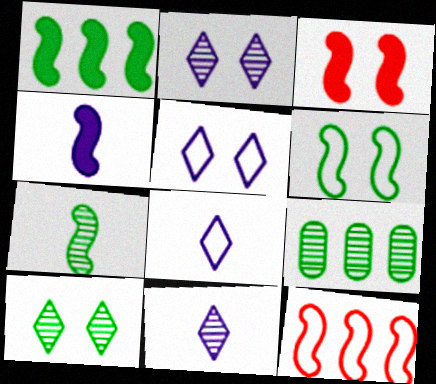[[1, 3, 4], 
[1, 6, 7], 
[3, 8, 9], 
[7, 9, 10]]